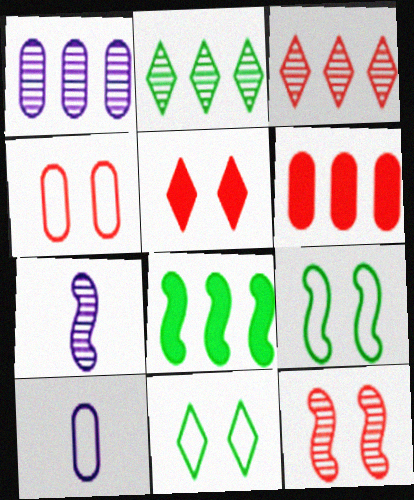[[4, 5, 12], 
[6, 7, 11]]